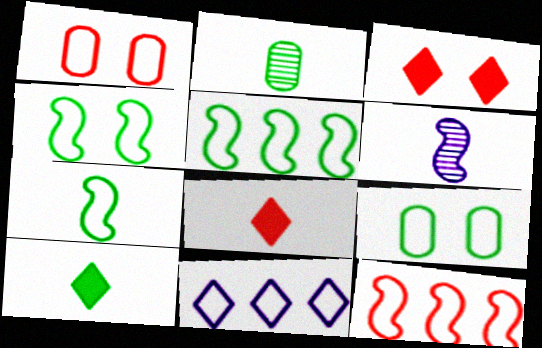[[1, 7, 11], 
[2, 7, 10], 
[4, 5, 7]]